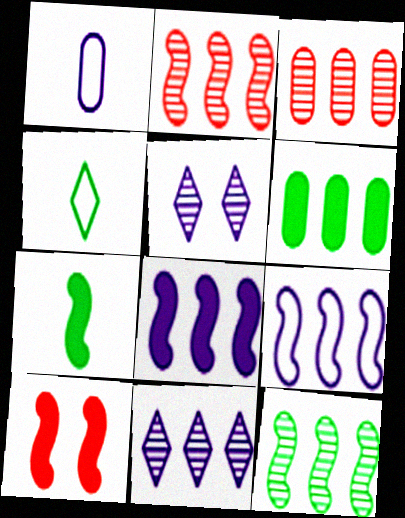[[1, 5, 8], 
[3, 11, 12], 
[7, 8, 10]]